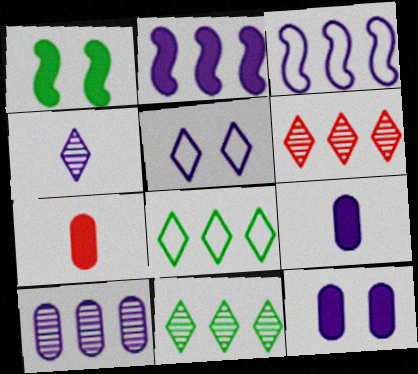[[3, 4, 12]]